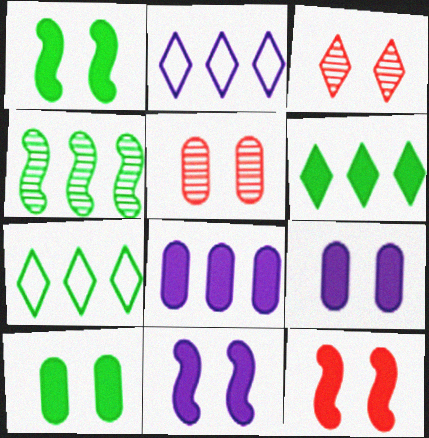[[1, 11, 12]]